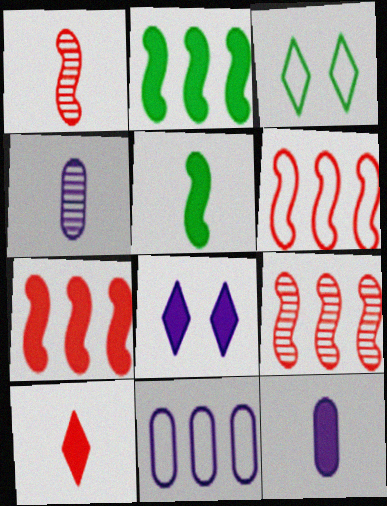[[3, 4, 7], 
[3, 9, 12], 
[5, 10, 12], 
[6, 7, 9]]